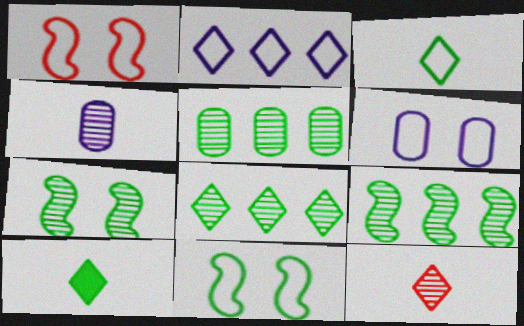[[5, 8, 9], 
[5, 10, 11]]